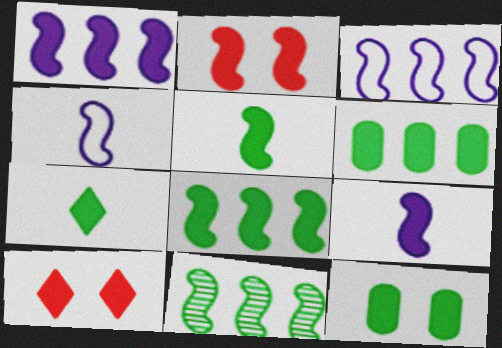[[1, 2, 5], 
[2, 4, 11], 
[2, 8, 9], 
[6, 9, 10], 
[7, 8, 12]]